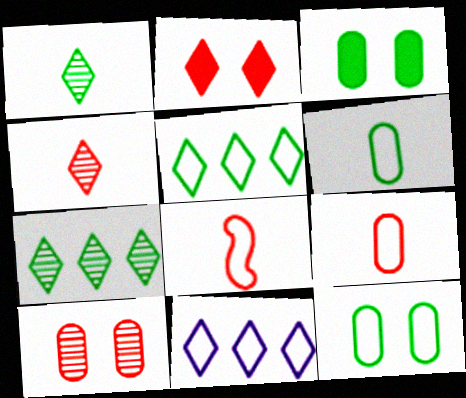[[1, 2, 11], 
[8, 11, 12]]